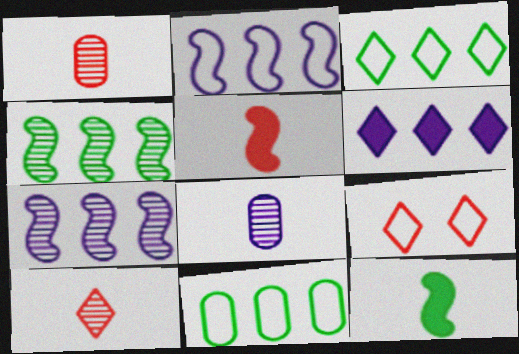[]